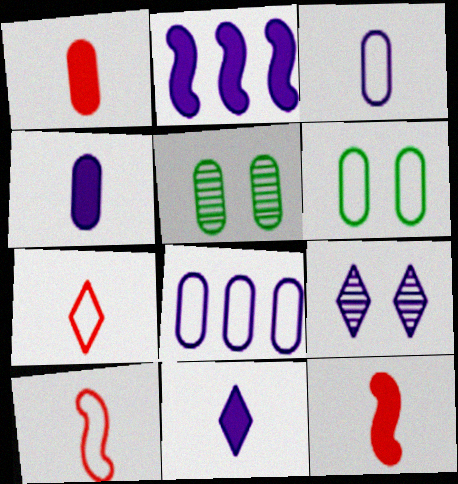[[1, 5, 8], 
[2, 3, 9], 
[2, 5, 7]]